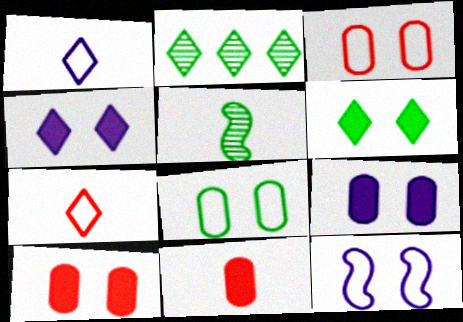[[1, 5, 11], 
[2, 4, 7], 
[2, 11, 12]]